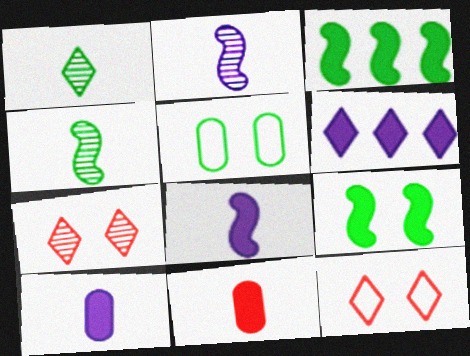[[1, 3, 5], 
[1, 6, 12], 
[6, 9, 11]]